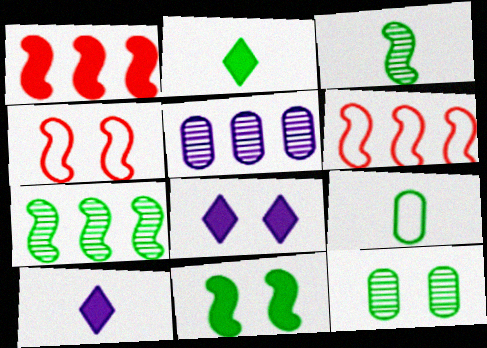[[2, 3, 9], 
[2, 4, 5], 
[4, 8, 12], 
[6, 10, 12]]